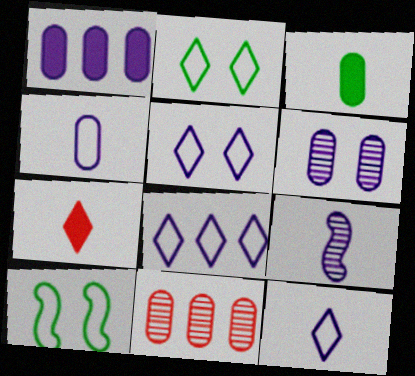[[1, 4, 6], 
[1, 5, 9], 
[5, 8, 12]]